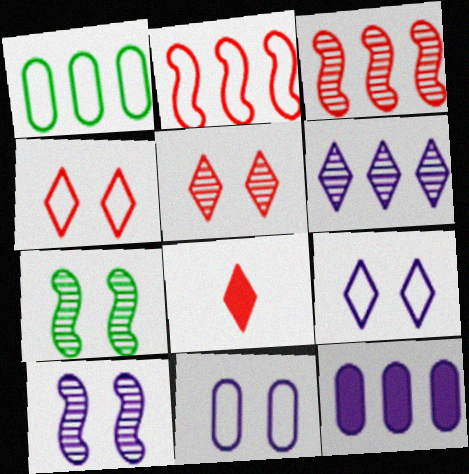[[1, 8, 10]]